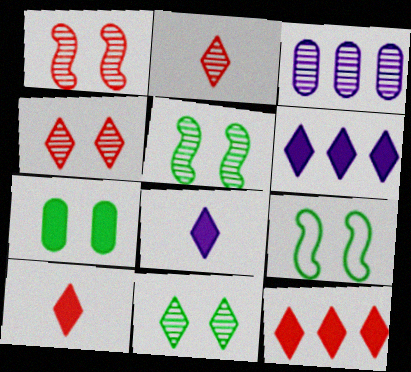[[2, 3, 5], 
[3, 9, 10], 
[7, 9, 11]]